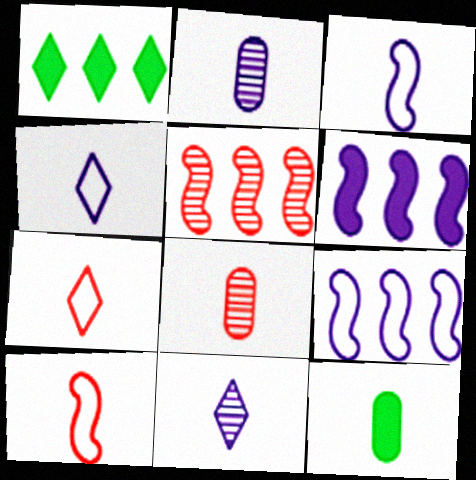[[10, 11, 12]]